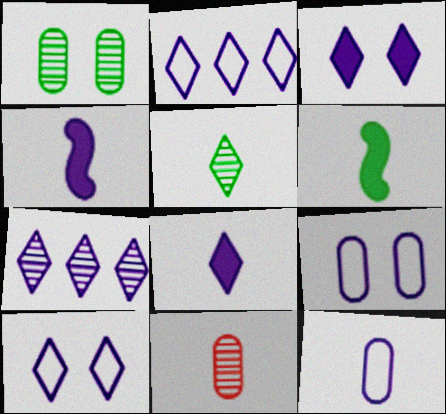[[4, 7, 9], 
[7, 8, 10]]